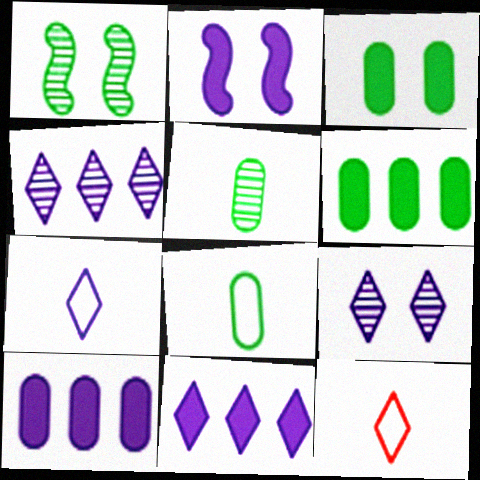[[1, 10, 12], 
[7, 9, 11]]